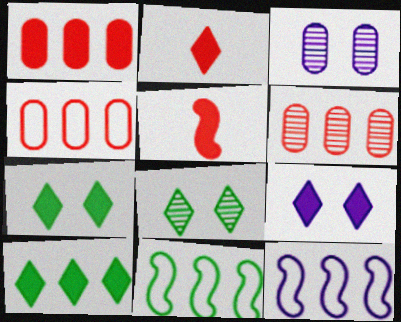[[1, 4, 6], 
[2, 3, 11], 
[2, 9, 10], 
[6, 10, 12]]